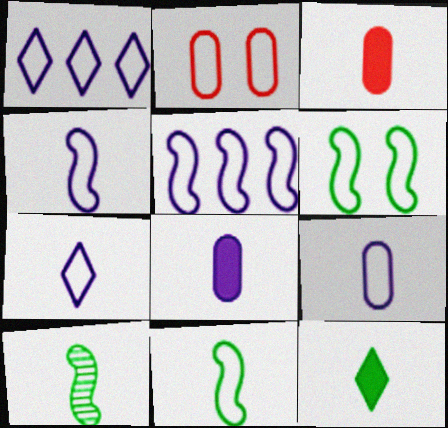[[1, 2, 11], 
[3, 7, 10], 
[4, 7, 9]]